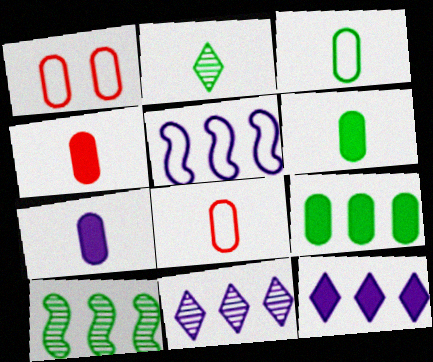[[4, 6, 7]]